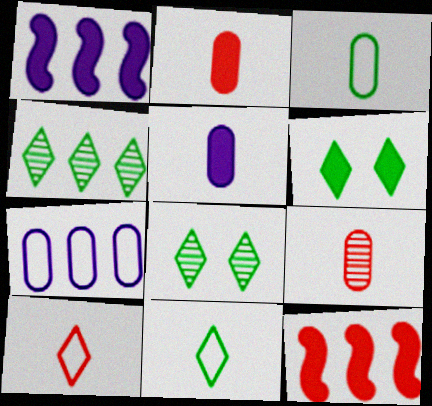[[1, 2, 6], 
[3, 5, 9], 
[4, 6, 11], 
[4, 7, 12], 
[5, 6, 12]]